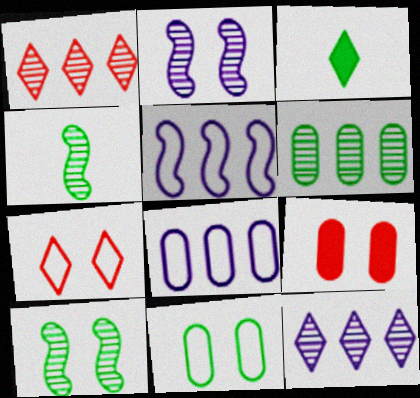[[3, 7, 12]]